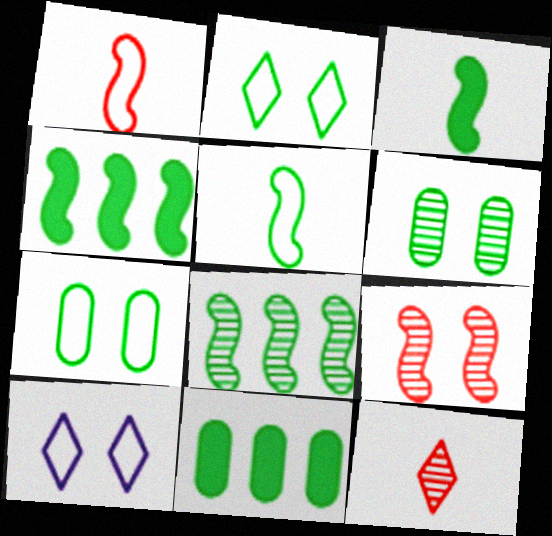[]